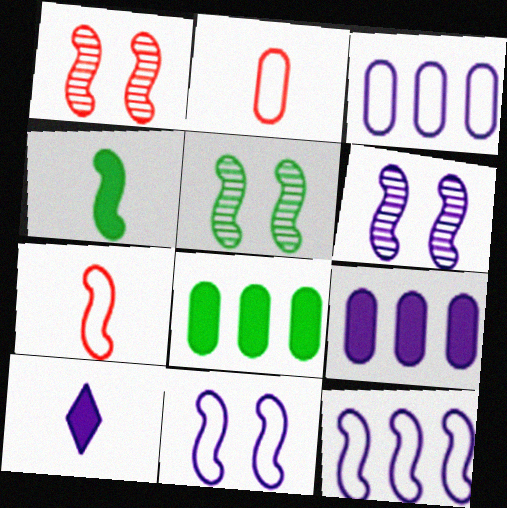[[1, 4, 12], 
[1, 5, 6], 
[3, 6, 10]]